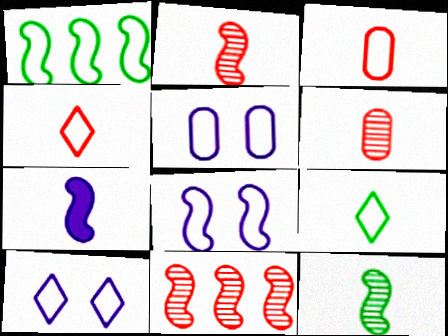[[1, 3, 10], 
[1, 4, 5], 
[5, 8, 10], 
[6, 7, 9]]